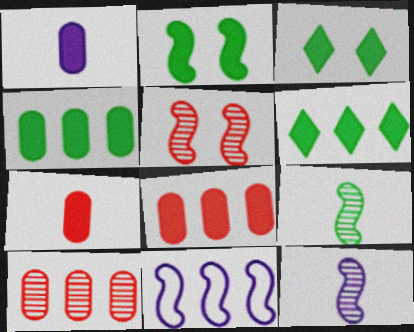[[6, 10, 11]]